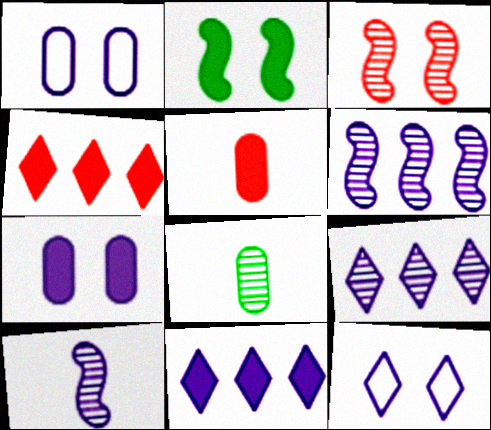[[1, 10, 11], 
[2, 5, 11], 
[3, 8, 9]]